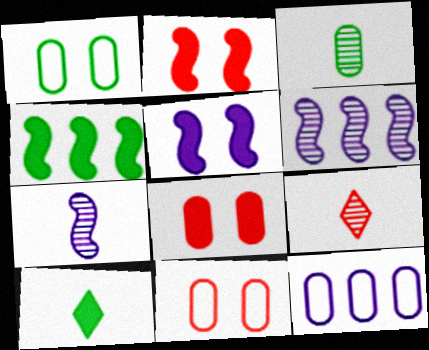[[3, 7, 9], 
[3, 8, 12], 
[6, 10, 11]]